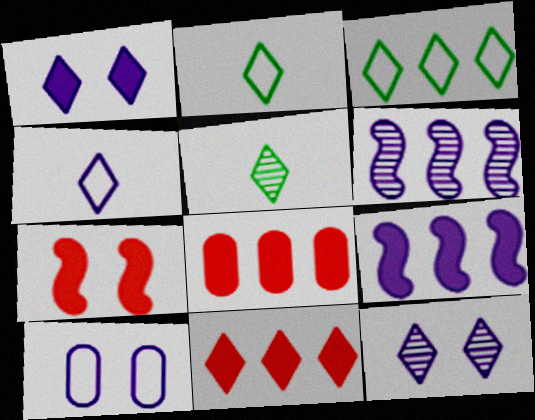[[2, 11, 12], 
[3, 6, 8]]